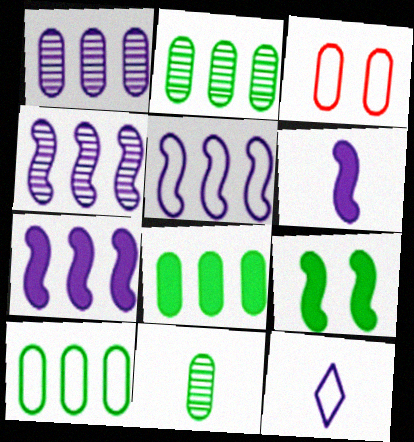[[2, 8, 10], 
[4, 5, 7]]